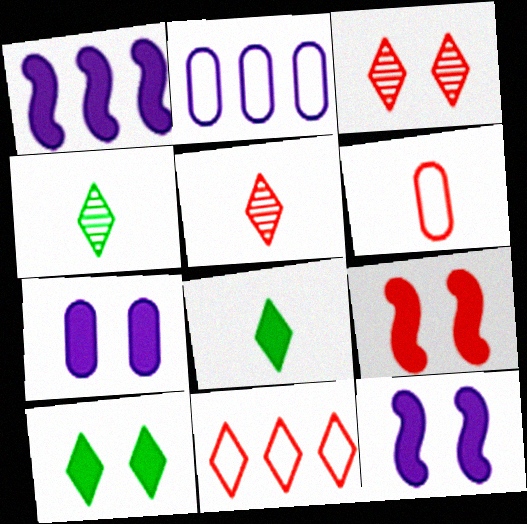[[2, 4, 9], 
[7, 9, 10]]